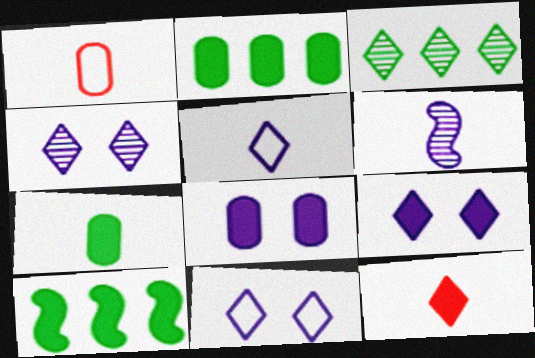[[1, 4, 10], 
[3, 11, 12], 
[4, 9, 11], 
[8, 10, 12]]